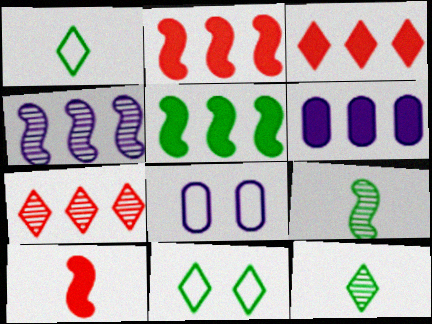[[2, 8, 12], 
[3, 5, 6], 
[3, 8, 9]]